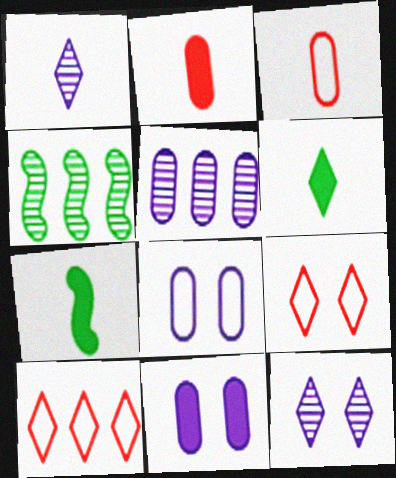[[1, 3, 7], 
[5, 7, 9], 
[6, 10, 12]]